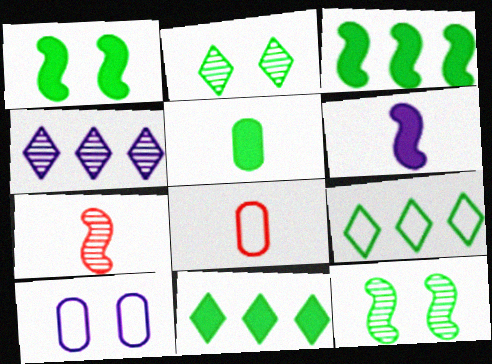[[1, 4, 8], 
[1, 5, 11], 
[4, 6, 10], 
[5, 9, 12], 
[7, 10, 11]]